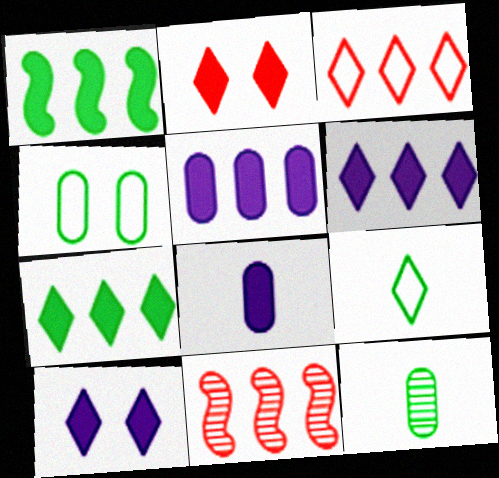[[1, 2, 8]]